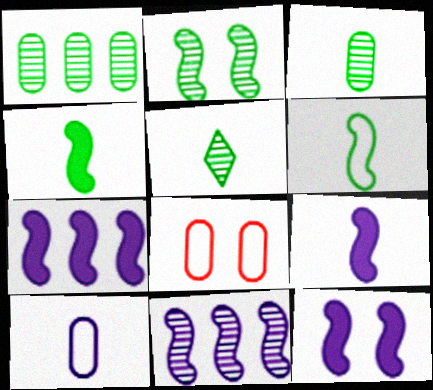[[1, 2, 5], 
[5, 7, 8], 
[7, 9, 12]]